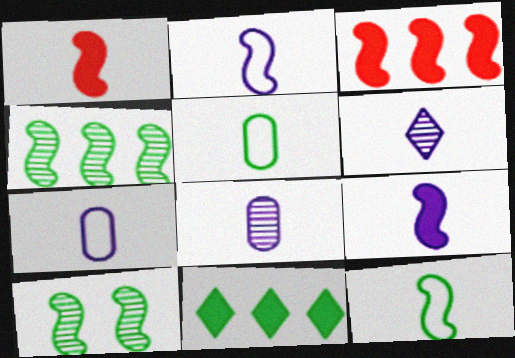[[1, 5, 6], 
[2, 3, 10], 
[5, 10, 11], 
[6, 7, 9]]